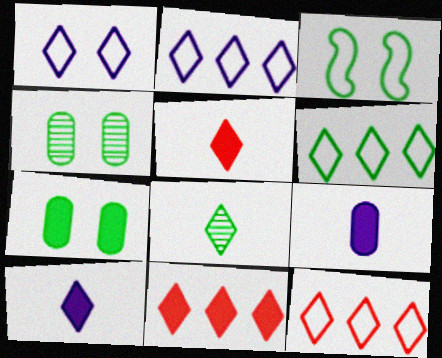[[1, 8, 11], 
[2, 6, 12]]